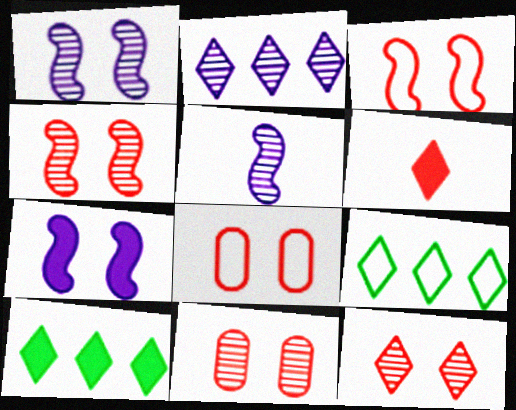[[4, 11, 12], 
[5, 8, 10]]